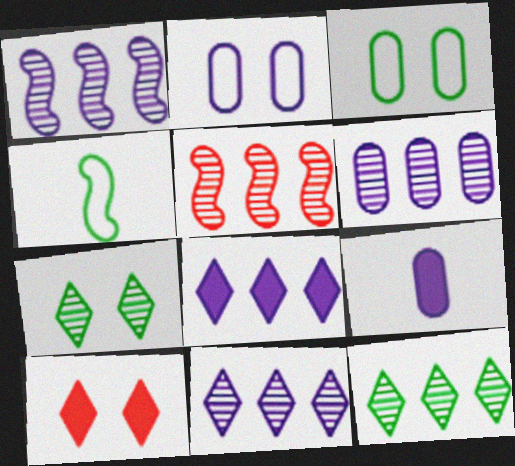[[1, 6, 11], 
[2, 6, 9], 
[4, 6, 10], 
[5, 6, 12]]